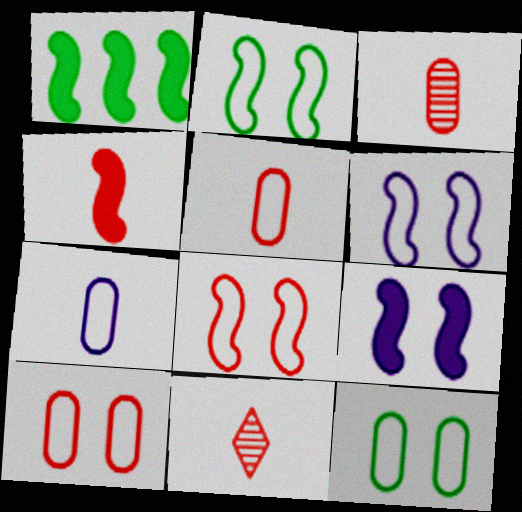[[1, 4, 9], 
[2, 6, 8], 
[4, 5, 11]]